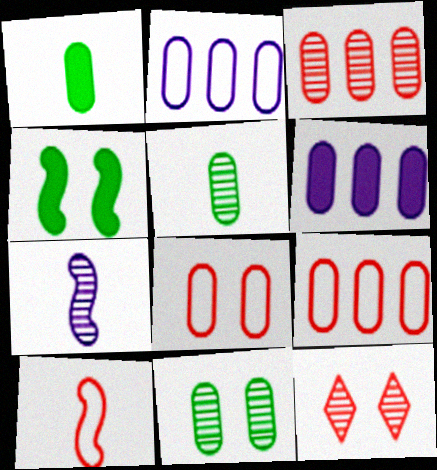[[5, 6, 8]]